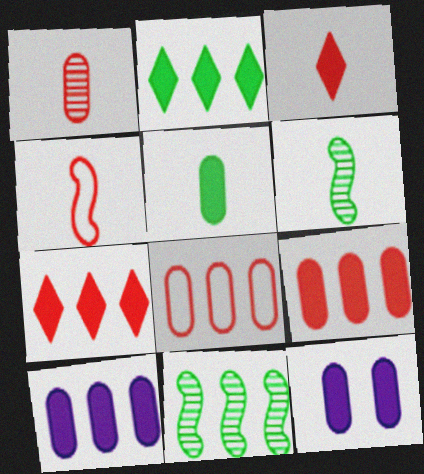[[1, 3, 4], 
[5, 9, 12]]